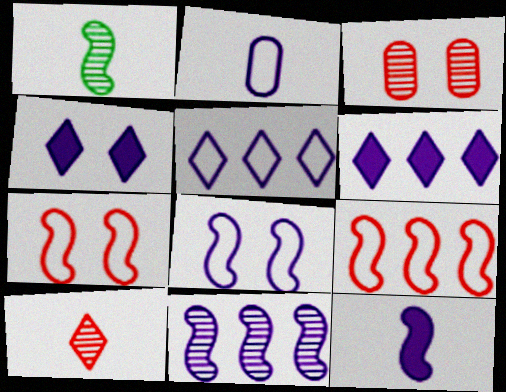[[2, 4, 11], 
[2, 5, 8], 
[8, 11, 12]]